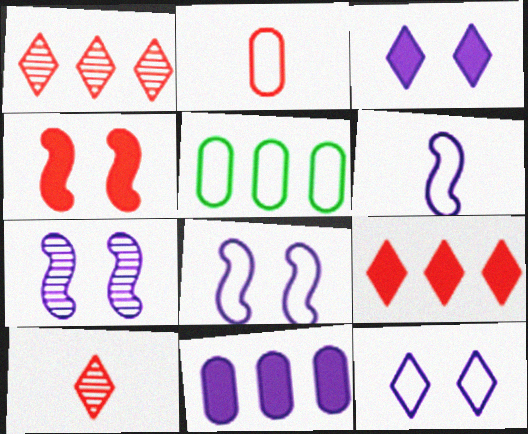[[1, 2, 4]]